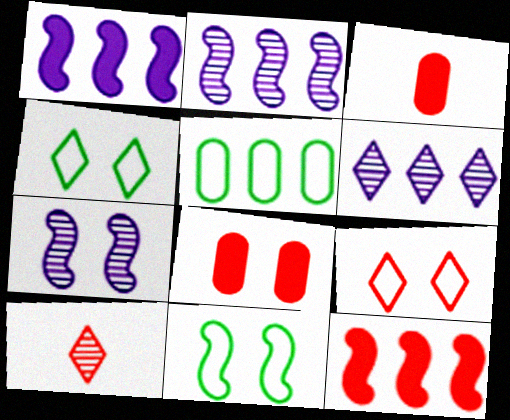[[2, 3, 4], 
[3, 6, 11], 
[4, 7, 8], 
[5, 6, 12]]